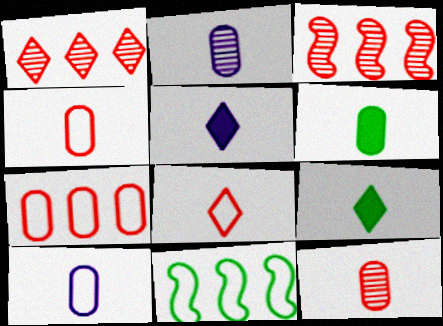[[2, 4, 6], 
[6, 10, 12]]